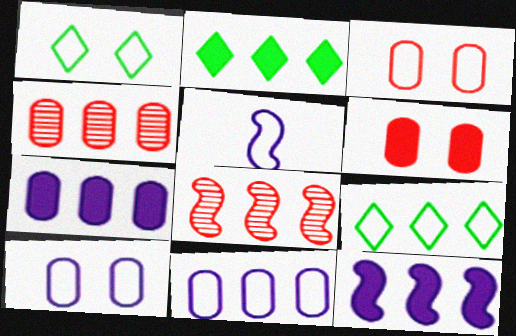[[2, 8, 11], 
[3, 5, 9], 
[4, 9, 12], 
[7, 8, 9]]